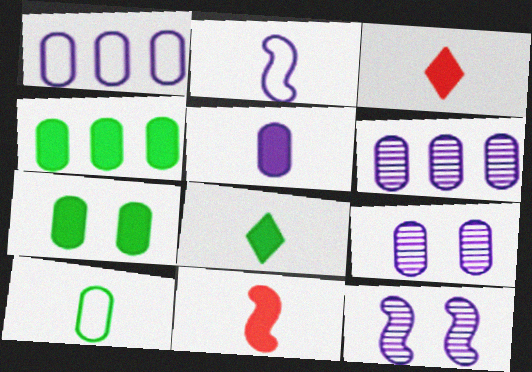[[1, 5, 9], 
[5, 8, 11]]